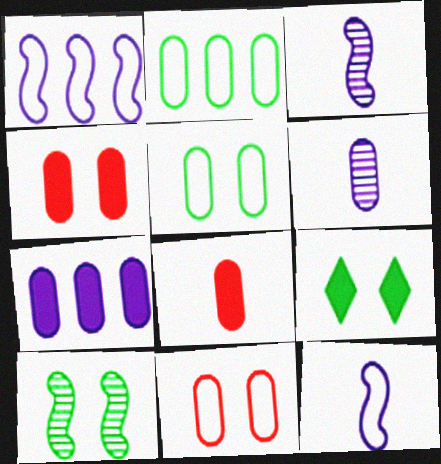[[2, 4, 6], 
[5, 9, 10]]